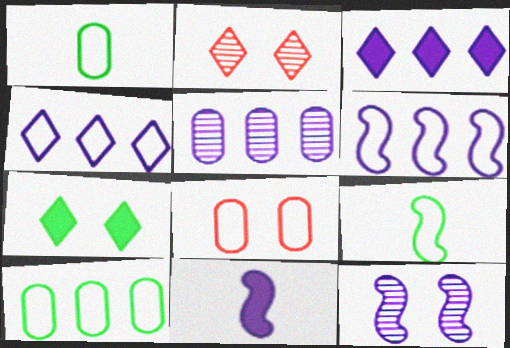[[2, 10, 11], 
[3, 5, 6], 
[4, 8, 9], 
[6, 11, 12], 
[7, 8, 12]]